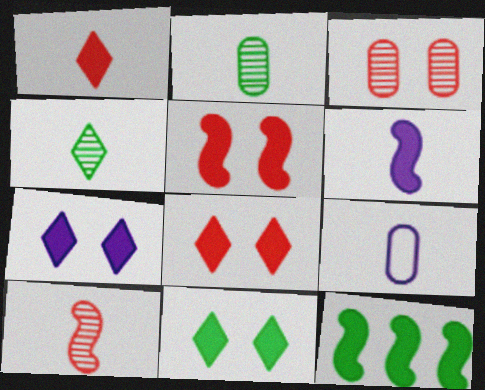[[5, 6, 12], 
[7, 8, 11]]